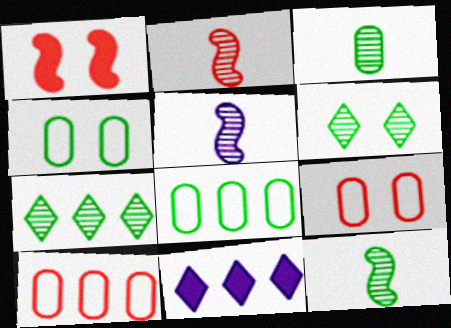[[2, 4, 11], 
[2, 5, 12], 
[9, 11, 12]]